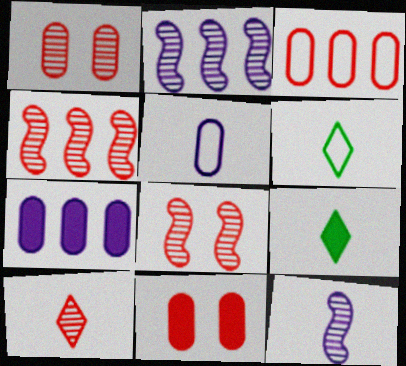[[1, 4, 10], 
[2, 6, 11], 
[6, 7, 8]]